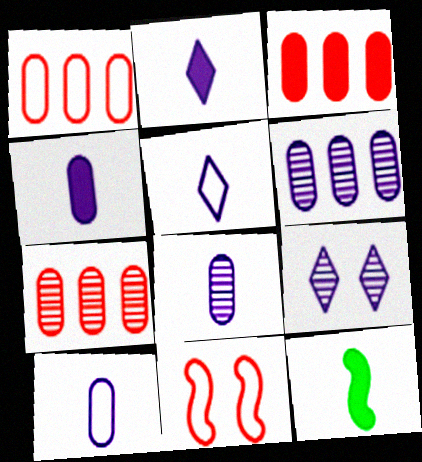[[1, 3, 7], 
[1, 9, 12], 
[4, 8, 10]]